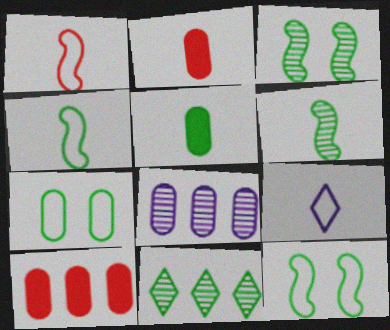[[2, 6, 9], 
[2, 7, 8], 
[3, 9, 10], 
[5, 11, 12]]